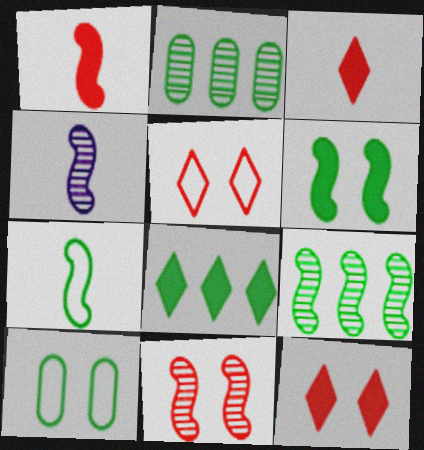[[1, 4, 7], 
[4, 9, 11], 
[6, 7, 9]]